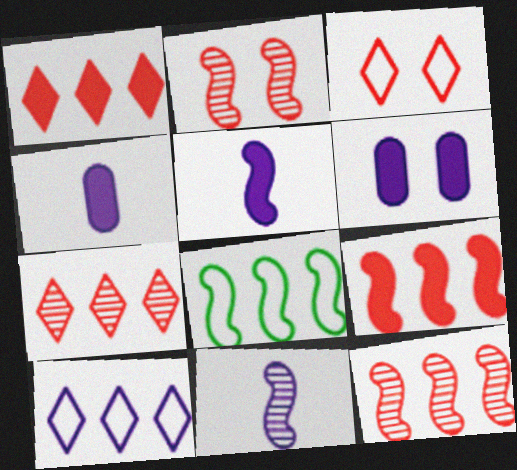[[2, 5, 8], 
[6, 10, 11]]